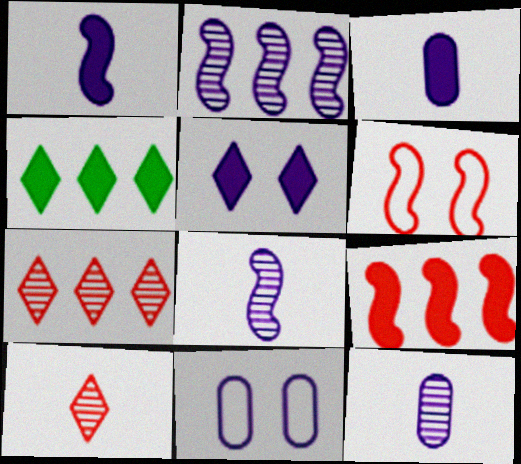[[4, 6, 12]]